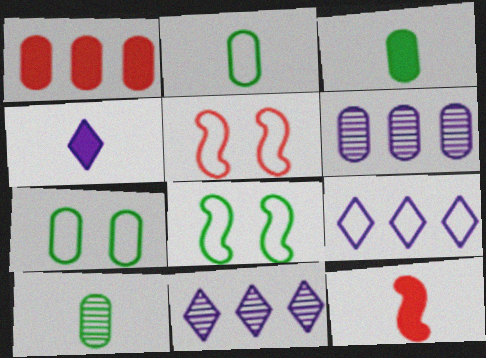[[2, 3, 10], 
[2, 5, 9], 
[3, 4, 12], 
[3, 5, 11], 
[7, 11, 12]]